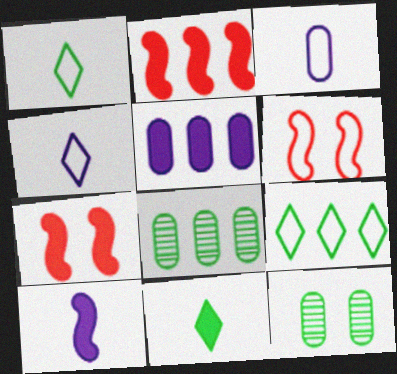[[2, 4, 12], 
[3, 6, 9], 
[4, 7, 8], 
[5, 7, 11]]